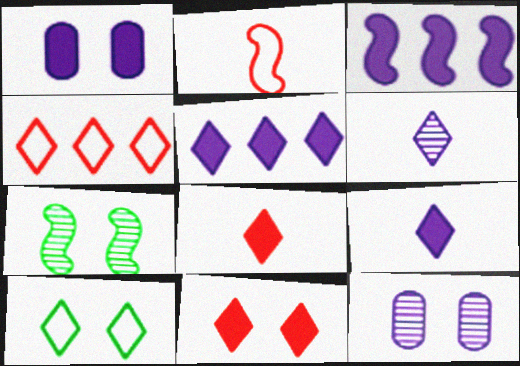[[1, 3, 9], 
[2, 3, 7]]